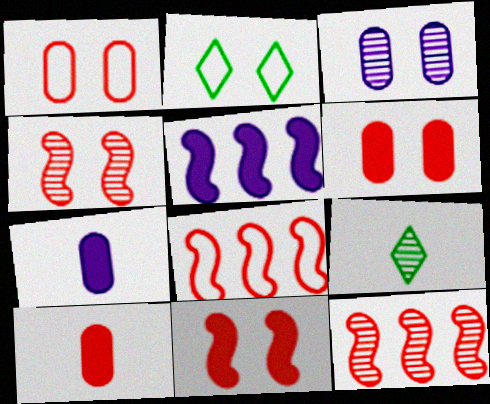[[1, 5, 9], 
[2, 3, 11], 
[2, 7, 12], 
[3, 9, 12]]